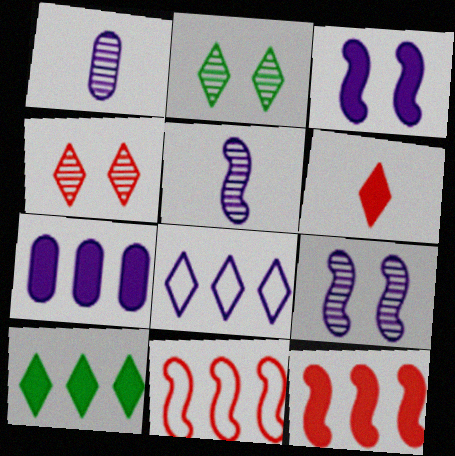[[1, 3, 8], 
[2, 6, 8], 
[7, 10, 12]]